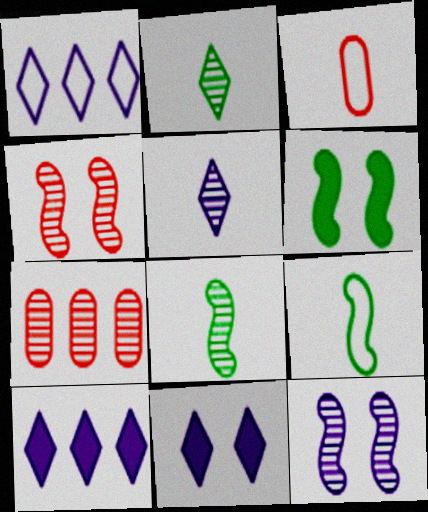[[1, 5, 11], 
[2, 7, 12], 
[7, 9, 11]]